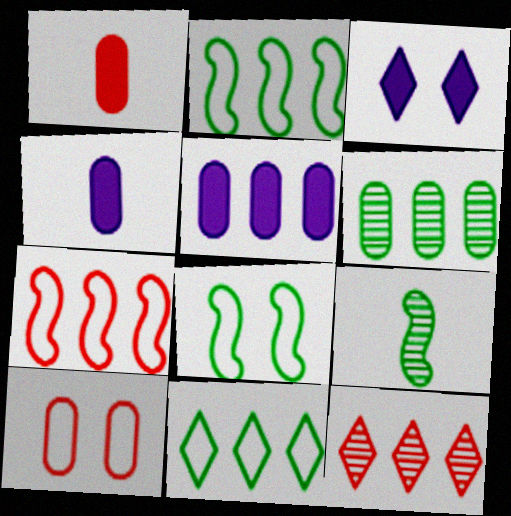[[2, 5, 12], 
[4, 6, 10], 
[4, 8, 12]]